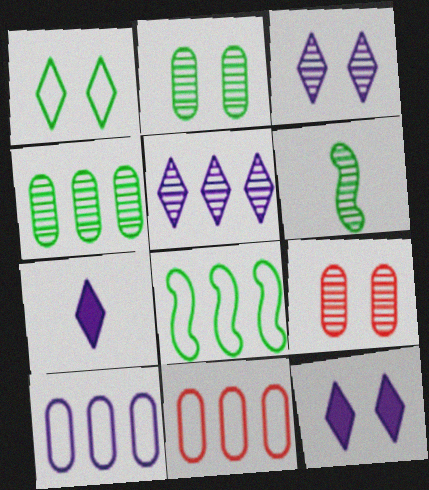[[5, 6, 9], 
[6, 11, 12], 
[7, 8, 9]]